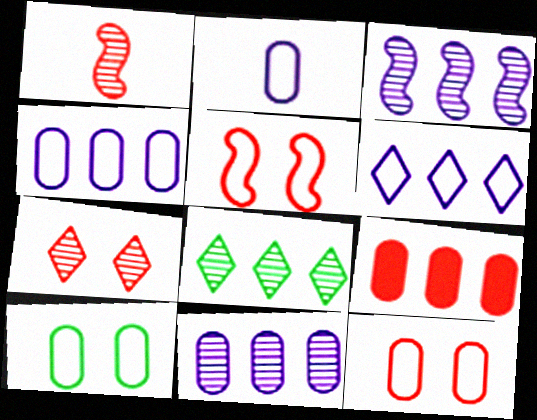[]